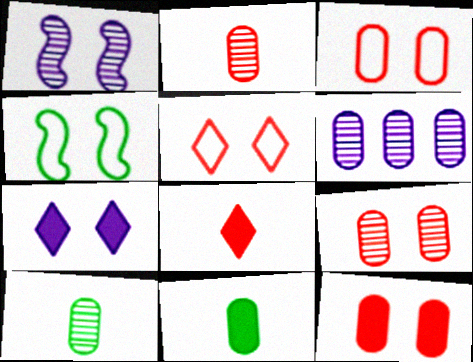[[3, 6, 11], 
[3, 9, 12], 
[4, 6, 8], 
[4, 7, 9], 
[6, 9, 10]]